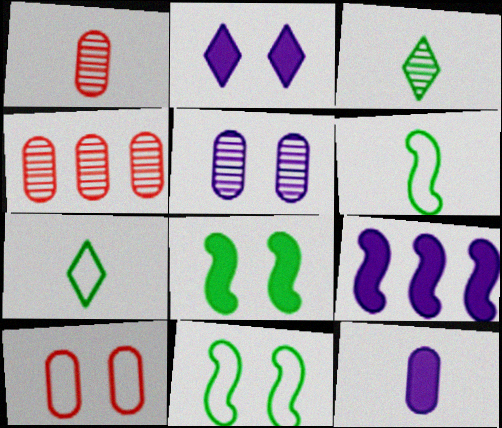[[2, 4, 6], 
[2, 9, 12], 
[3, 9, 10]]